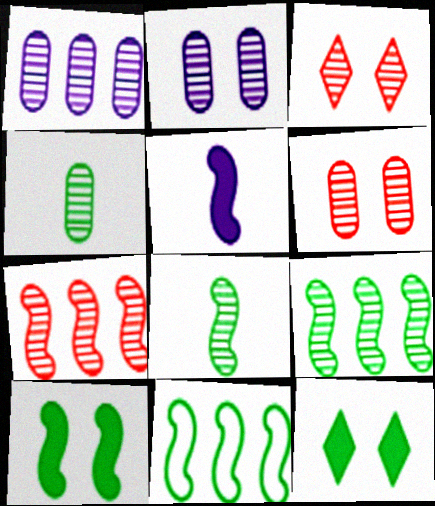[[1, 3, 8], 
[1, 4, 6], 
[4, 11, 12], 
[8, 10, 11]]